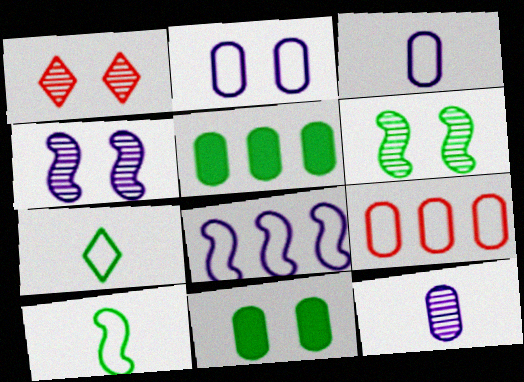[[5, 6, 7], 
[9, 11, 12]]